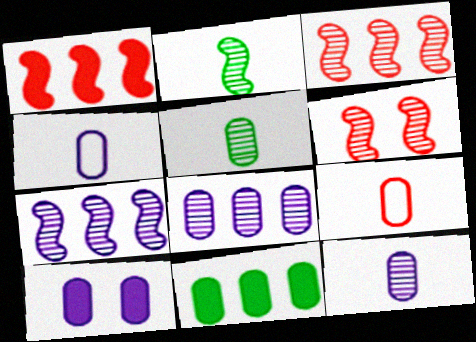[[2, 6, 7], 
[4, 8, 10]]